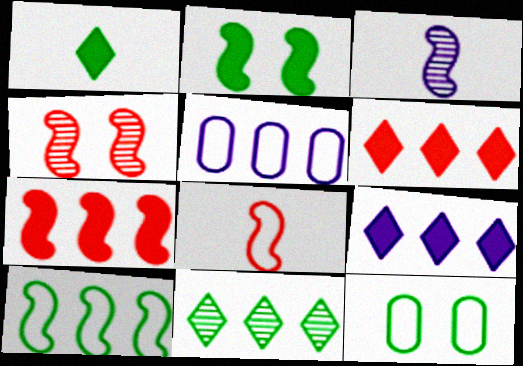[[1, 4, 5], 
[3, 6, 12], 
[4, 7, 8], 
[5, 7, 11]]